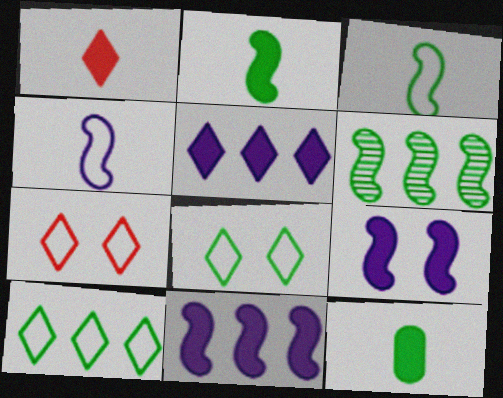[[6, 8, 12]]